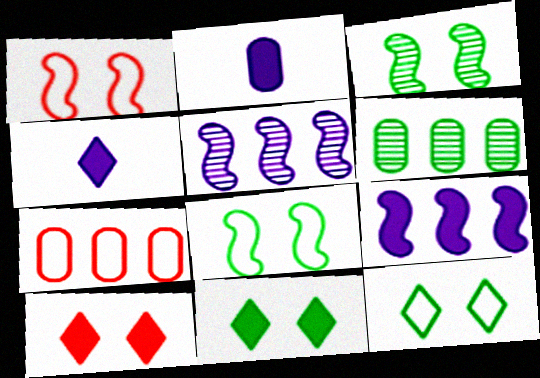[[1, 4, 6], 
[3, 4, 7]]